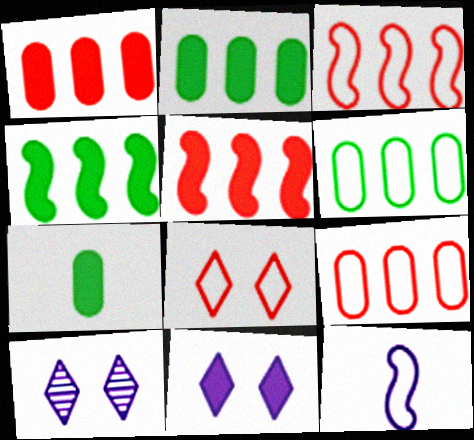[[3, 7, 10], 
[5, 7, 11], 
[6, 8, 12]]